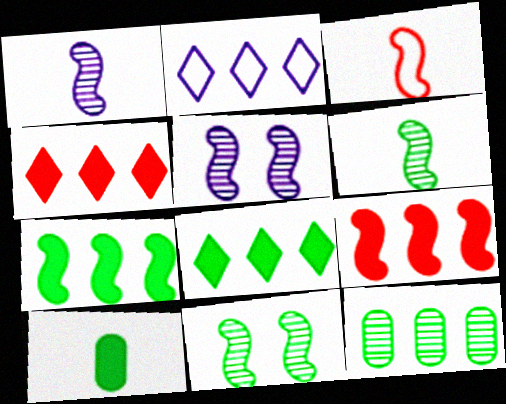[[2, 9, 12], 
[3, 5, 7]]